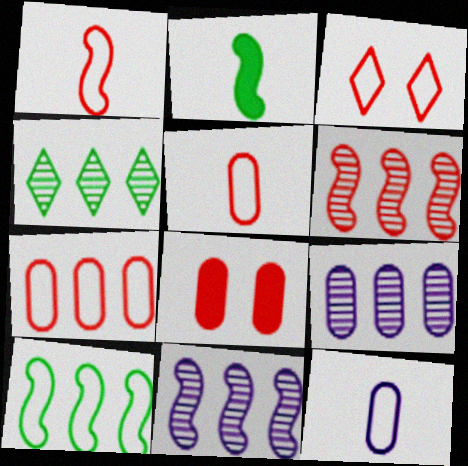[[1, 3, 7], 
[2, 3, 9], 
[3, 10, 12], 
[4, 6, 9]]